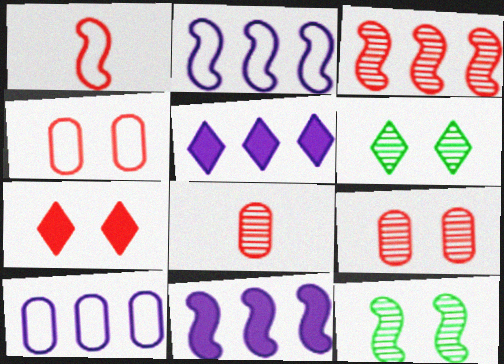[[1, 11, 12]]